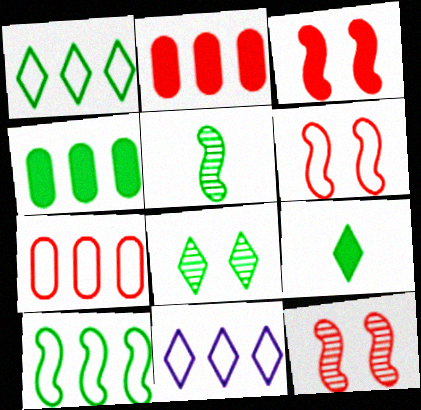[[1, 8, 9], 
[3, 6, 12], 
[7, 10, 11]]